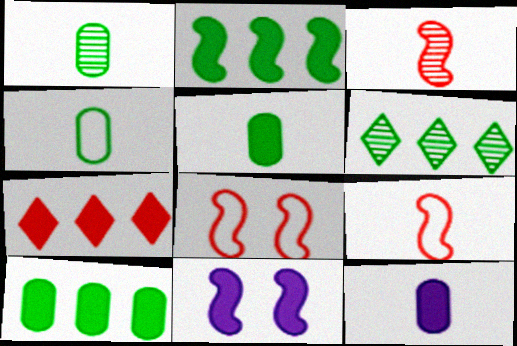[[1, 4, 5], 
[5, 7, 11], 
[6, 8, 12]]